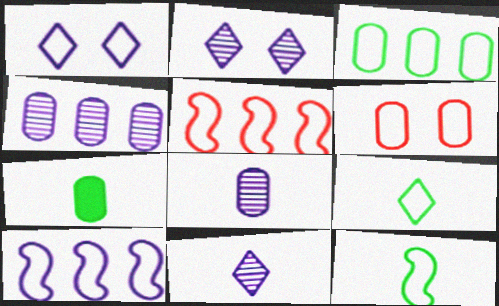[[2, 5, 7], 
[4, 6, 7], 
[6, 9, 10]]